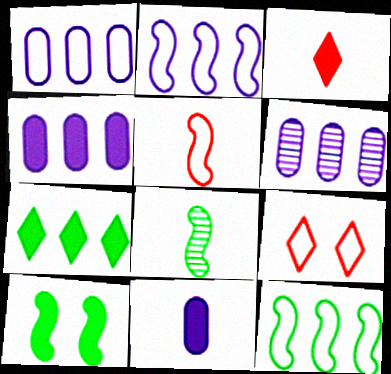[[1, 4, 6], 
[3, 4, 10], 
[4, 8, 9], 
[8, 10, 12]]